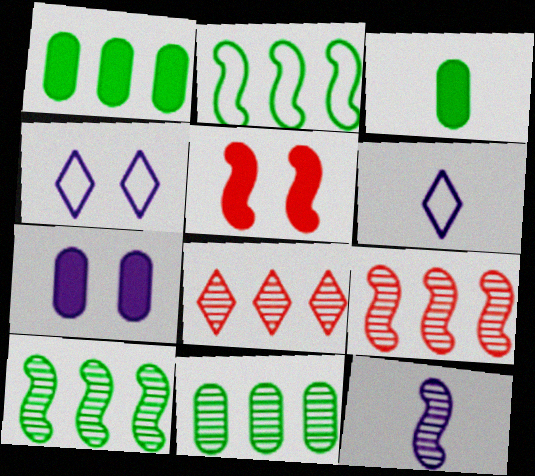[[2, 5, 12], 
[3, 4, 9], 
[5, 6, 11]]